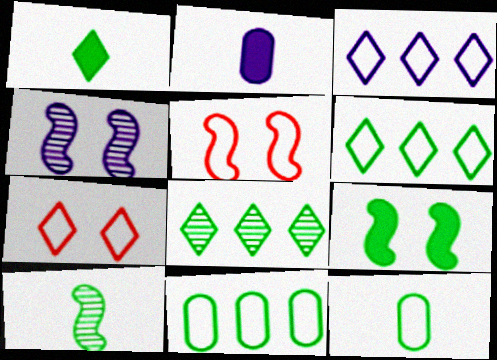[[1, 10, 12], 
[2, 3, 4], 
[2, 5, 8], 
[3, 5, 12], 
[4, 5, 9], 
[8, 9, 12]]